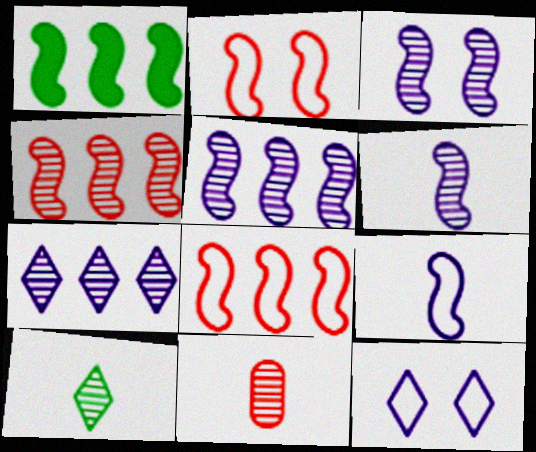[[1, 2, 6], 
[1, 5, 8], 
[1, 11, 12], 
[3, 5, 6], 
[6, 10, 11]]